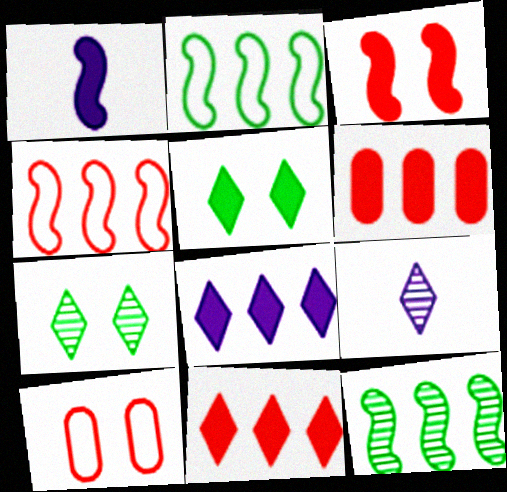[[1, 5, 6]]